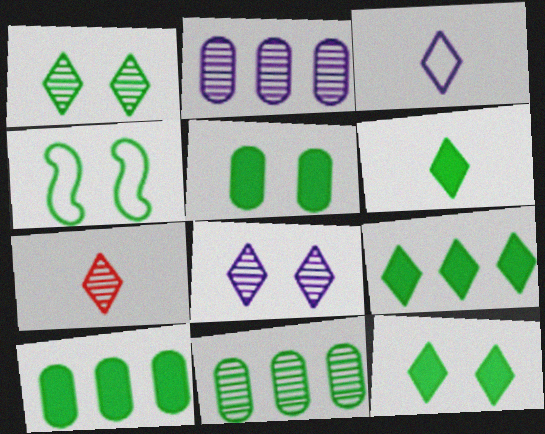[[1, 4, 5], 
[3, 6, 7], 
[4, 6, 11], 
[6, 9, 12]]